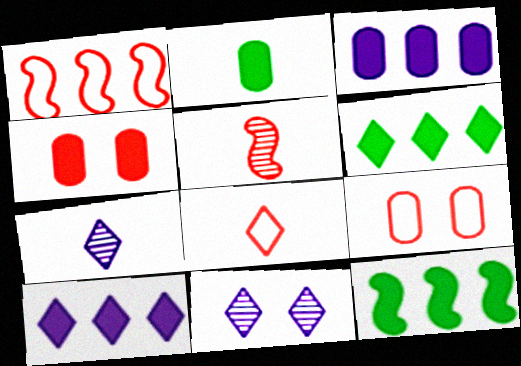[[1, 2, 11], 
[1, 8, 9], 
[2, 3, 4], 
[6, 8, 11], 
[7, 9, 12]]